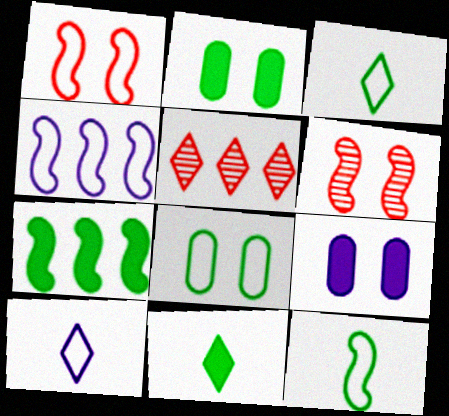[[1, 4, 12], 
[2, 7, 11], 
[5, 9, 12]]